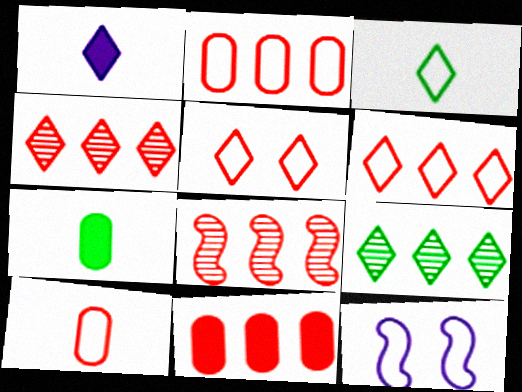[[1, 5, 9], 
[2, 3, 12], 
[4, 7, 12], 
[6, 8, 11]]